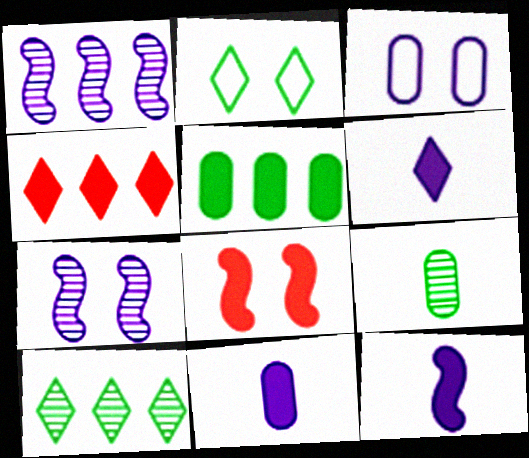[[1, 3, 6], 
[5, 6, 8], 
[6, 11, 12]]